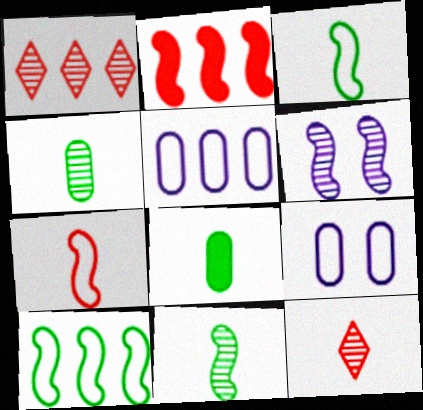[[1, 4, 6], 
[2, 3, 6]]